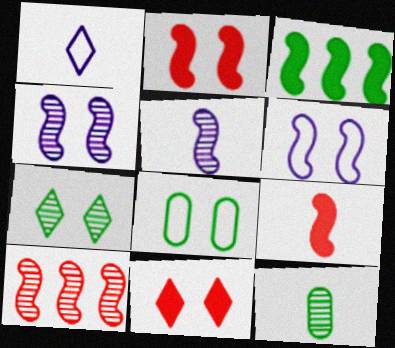[[1, 9, 12], 
[4, 8, 11]]